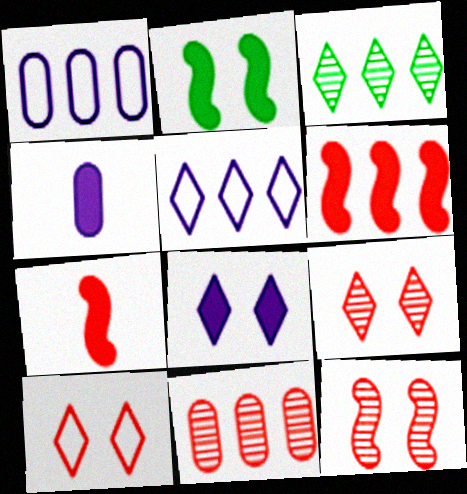[[1, 3, 6], 
[7, 10, 11]]